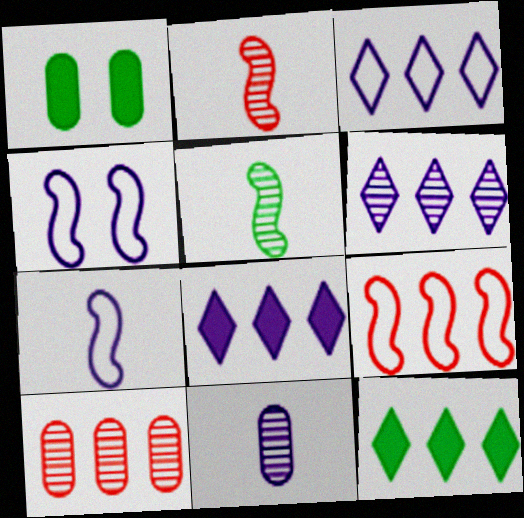[[1, 2, 3], 
[3, 6, 8], 
[4, 8, 11]]